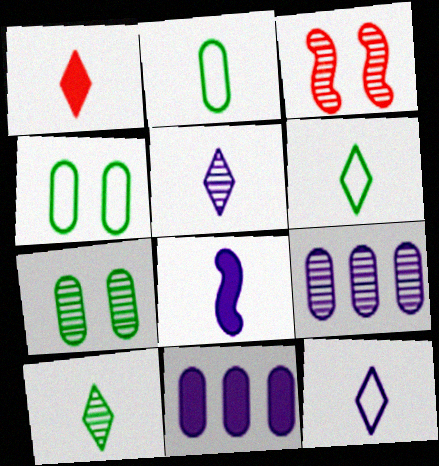[[1, 5, 6], 
[1, 10, 12], 
[3, 6, 11], 
[3, 9, 10]]